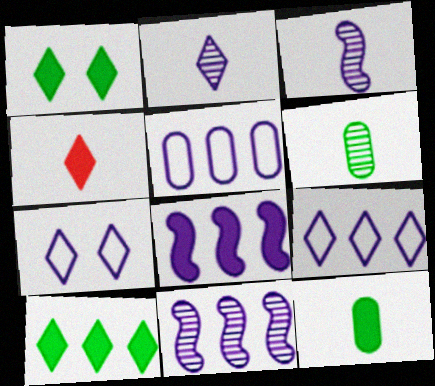[]